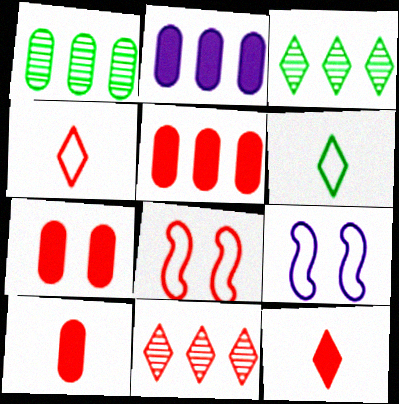[[1, 9, 12], 
[3, 9, 10], 
[5, 7, 10], 
[8, 10, 11]]